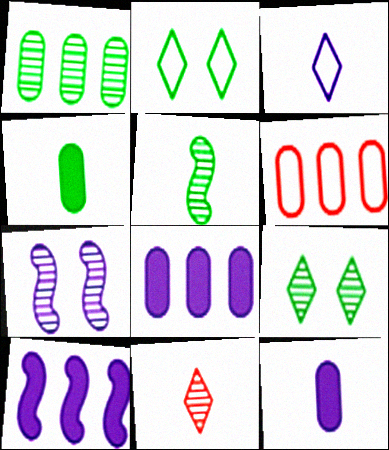[[1, 5, 9], 
[1, 6, 8], 
[1, 7, 11], 
[3, 7, 8]]